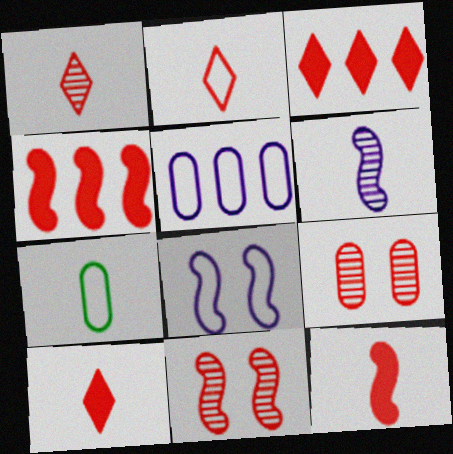[[1, 2, 10], 
[2, 4, 9], 
[6, 7, 10]]